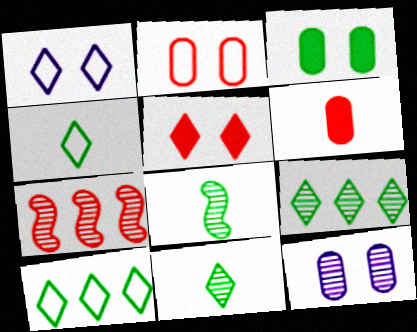[[2, 3, 12], 
[3, 8, 10], 
[7, 11, 12]]